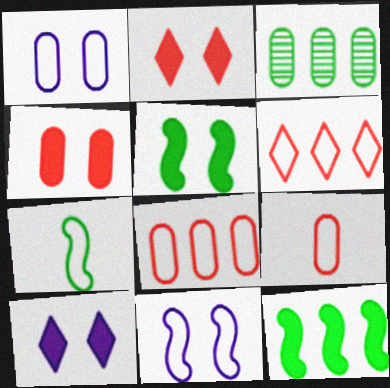[[1, 6, 7], 
[4, 5, 10]]